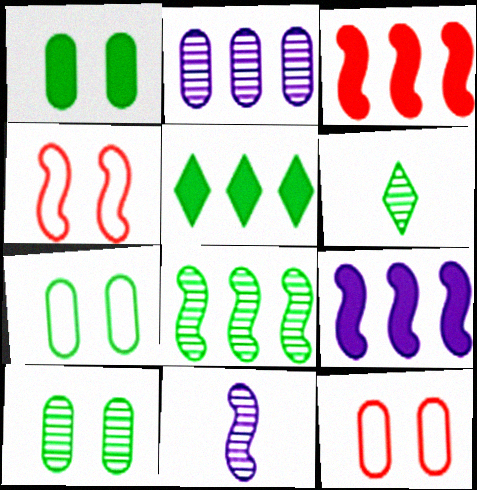[[1, 7, 10], 
[5, 11, 12], 
[6, 8, 10], 
[6, 9, 12]]